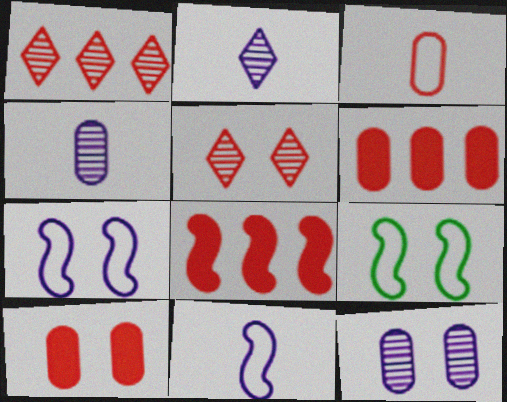[[2, 6, 9], 
[3, 5, 8]]